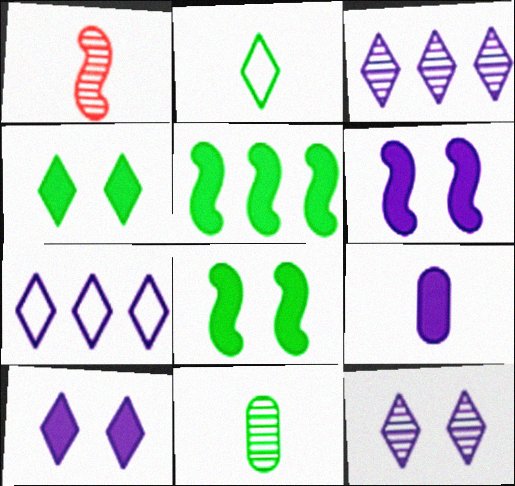[[1, 2, 9]]